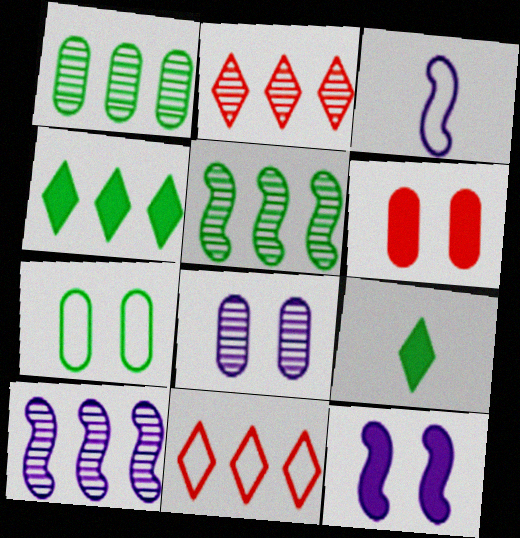[[1, 2, 10], 
[3, 7, 11], 
[3, 10, 12], 
[5, 7, 9], 
[6, 7, 8]]